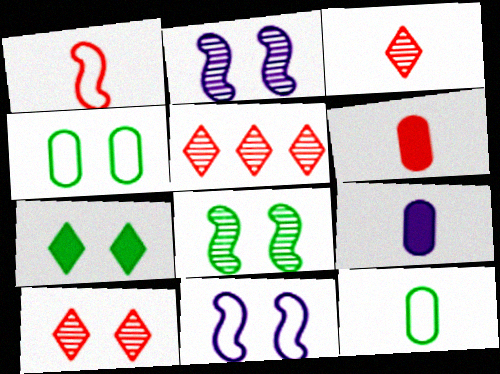[[1, 3, 6], 
[3, 5, 10], 
[4, 7, 8]]